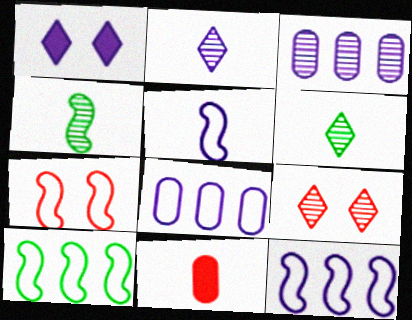[[1, 3, 5], 
[3, 4, 9], 
[5, 6, 11], 
[5, 7, 10]]